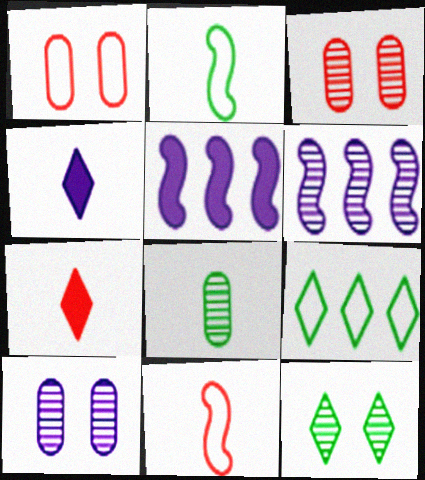[[4, 8, 11]]